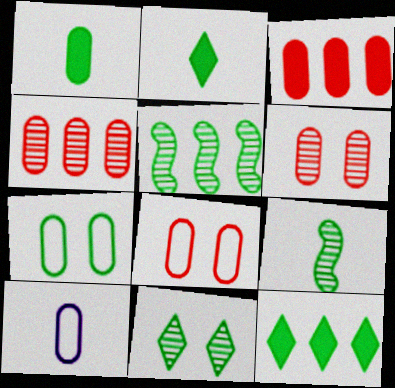[[2, 5, 7], 
[7, 9, 12]]